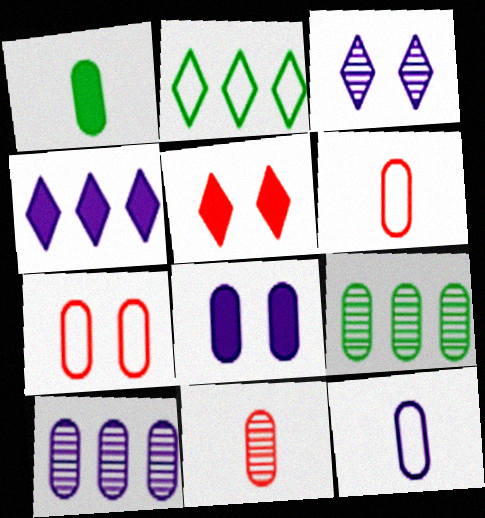[[1, 7, 10], 
[1, 11, 12], 
[6, 8, 9], 
[8, 10, 12]]